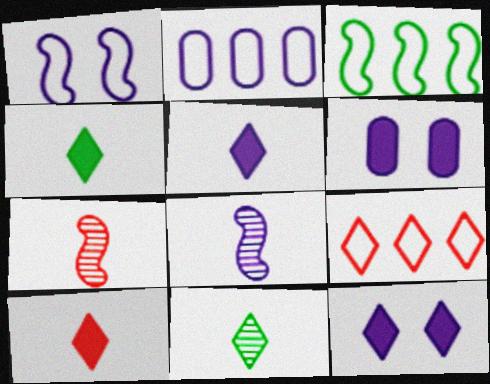[[2, 3, 9], 
[2, 8, 12], 
[4, 5, 10], 
[9, 11, 12]]